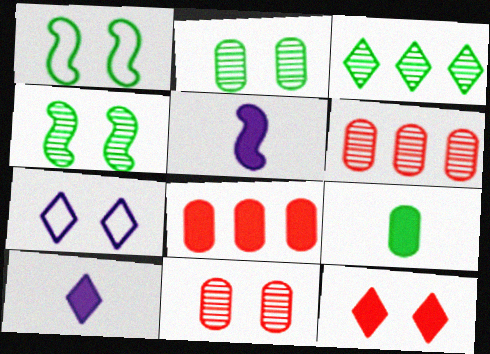[[1, 3, 9], 
[1, 6, 10]]